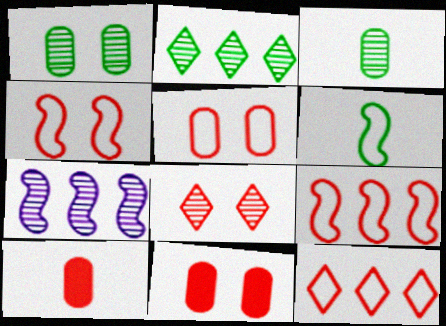[[3, 7, 8], 
[4, 8, 11], 
[8, 9, 10]]